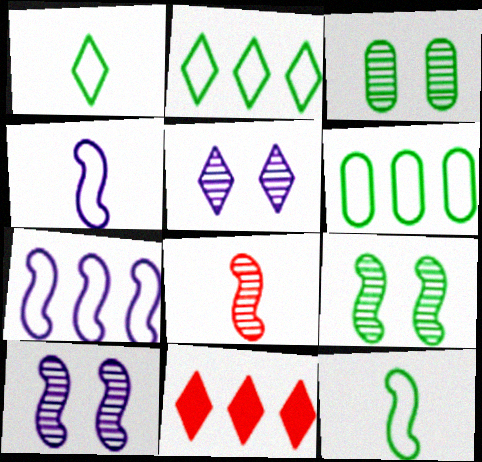[[1, 5, 11], 
[3, 4, 11]]